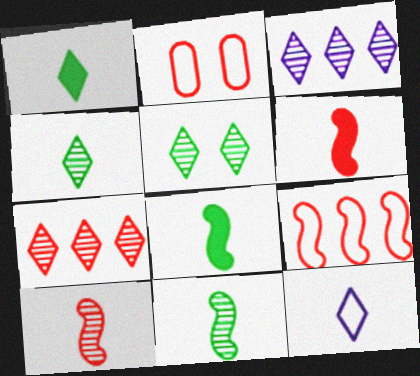[[2, 3, 8], 
[2, 6, 7]]